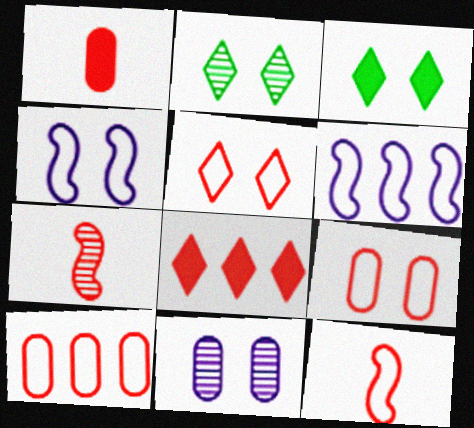[[1, 2, 6], 
[5, 10, 12], 
[7, 8, 9]]